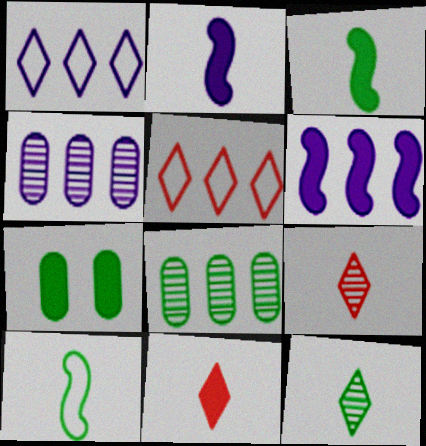[[1, 4, 6], 
[5, 6, 8], 
[6, 7, 11]]